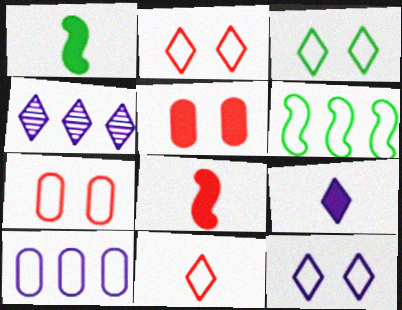[[1, 4, 7], 
[2, 3, 12], 
[4, 9, 12]]